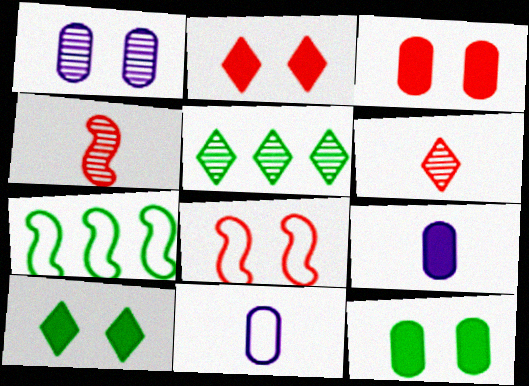[[1, 4, 5], 
[1, 8, 10], 
[5, 8, 9]]